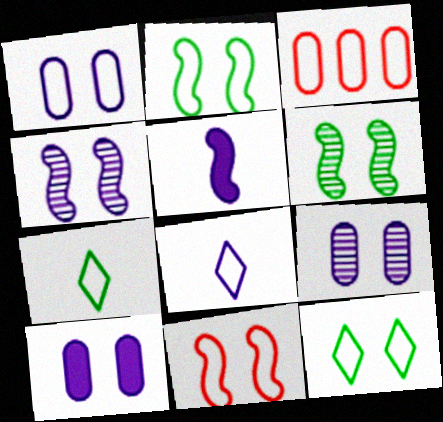[[1, 9, 10], 
[1, 11, 12], 
[2, 3, 8]]